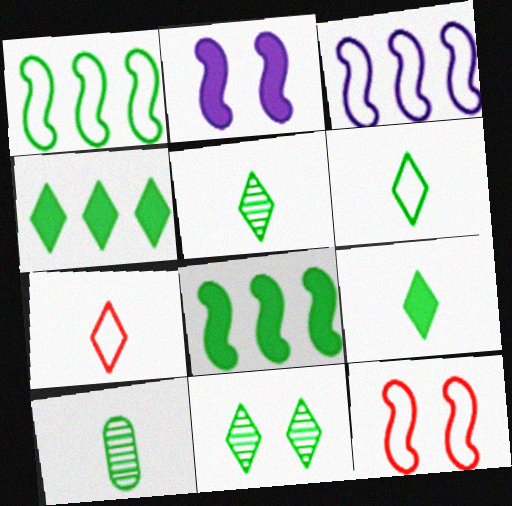[[4, 6, 11], 
[5, 6, 9]]